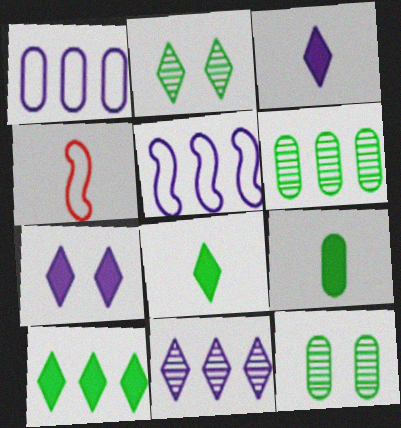[[4, 6, 7]]